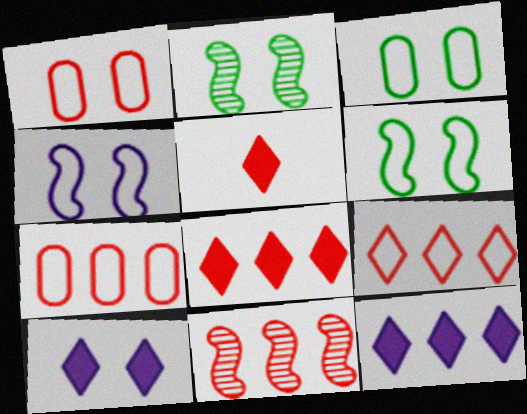[[1, 2, 10], 
[1, 5, 11], 
[7, 8, 11]]